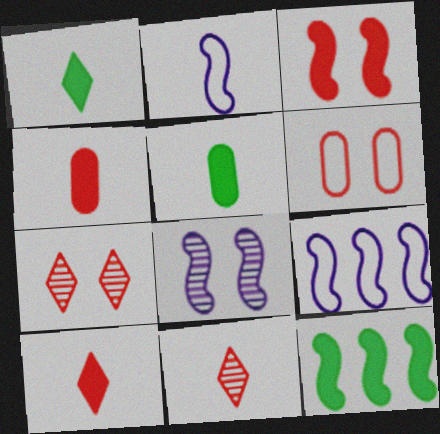[[2, 5, 11], 
[3, 6, 7], 
[5, 7, 9]]